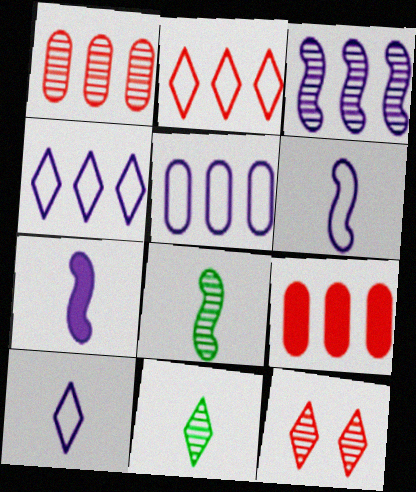[]